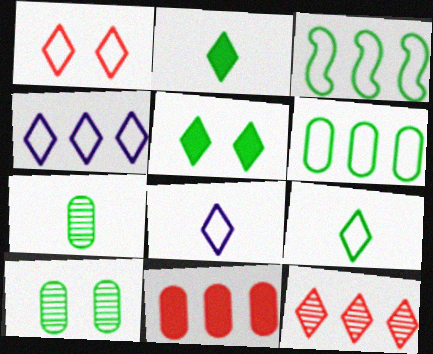[[1, 4, 9], 
[2, 3, 10], 
[3, 5, 7], 
[5, 8, 12]]